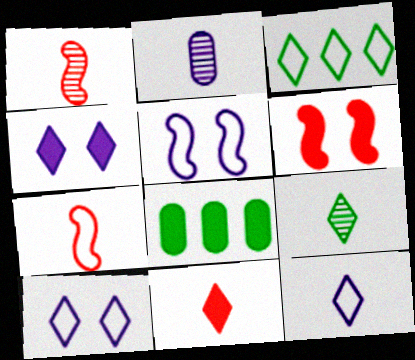[[1, 2, 9], 
[1, 8, 10], 
[2, 3, 6], 
[9, 11, 12]]